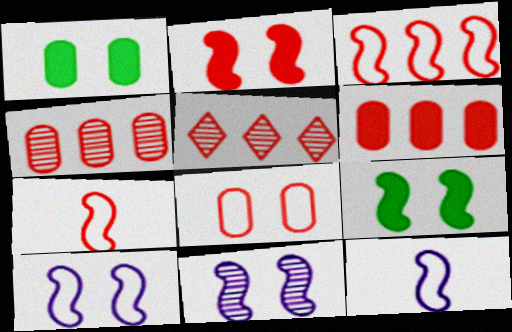[[1, 5, 12], 
[3, 5, 6]]